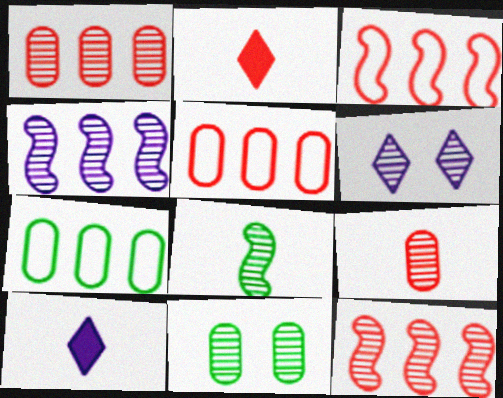[[1, 6, 8], 
[3, 10, 11]]